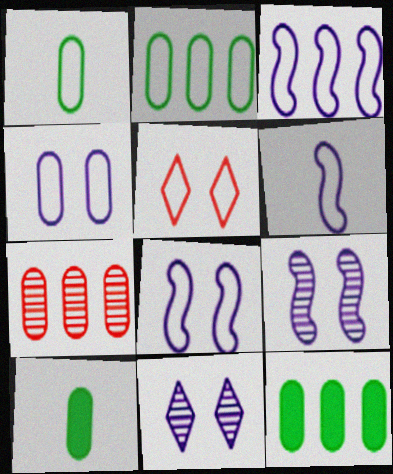[[1, 3, 5], 
[2, 5, 6], 
[3, 6, 8], 
[4, 7, 10]]